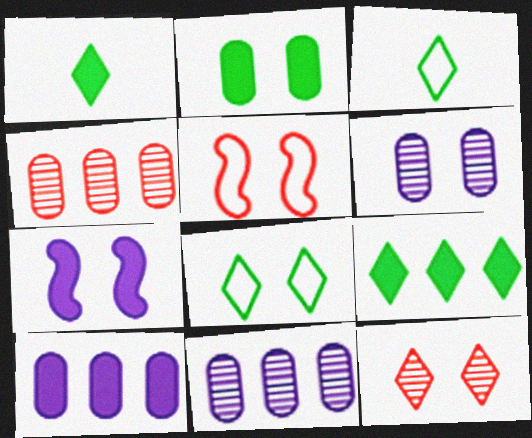[[1, 5, 11], 
[3, 4, 7]]